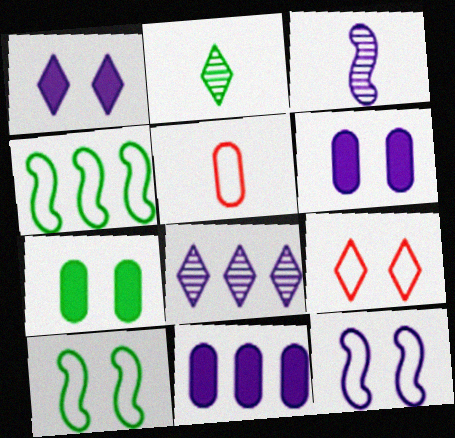[[2, 4, 7]]